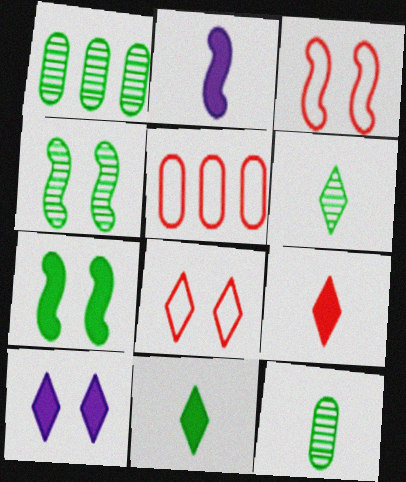[[1, 2, 8], 
[1, 4, 6]]